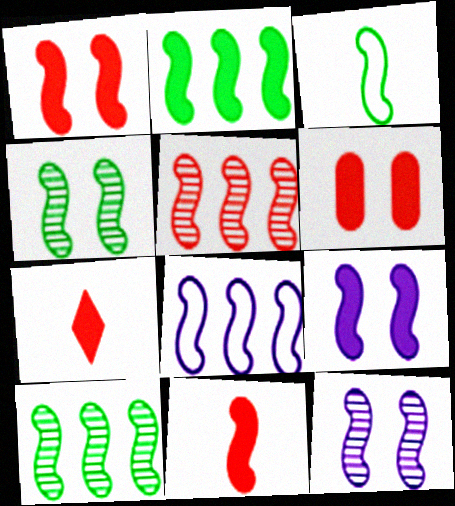[[2, 3, 4], 
[2, 5, 8], 
[2, 9, 11], 
[3, 5, 9], 
[4, 8, 11]]